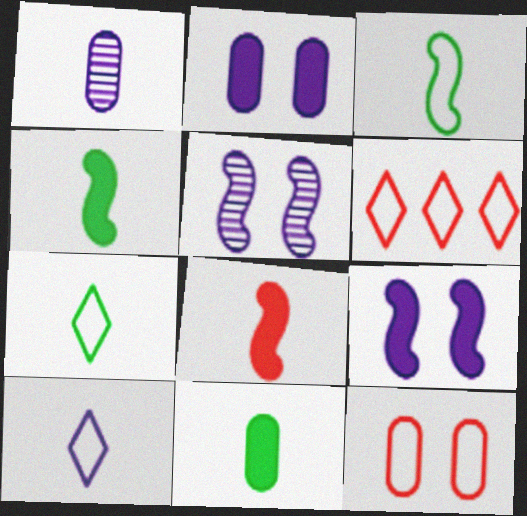[[1, 7, 8], 
[5, 6, 11]]